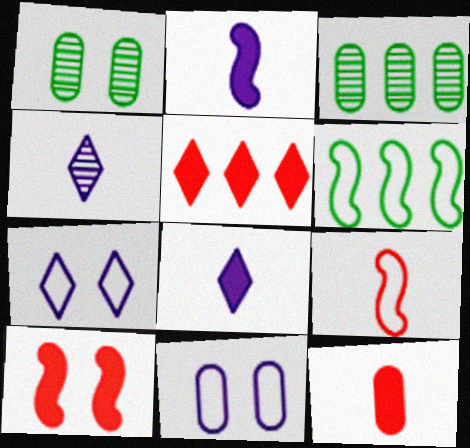[[1, 7, 10], 
[3, 11, 12], 
[5, 10, 12]]